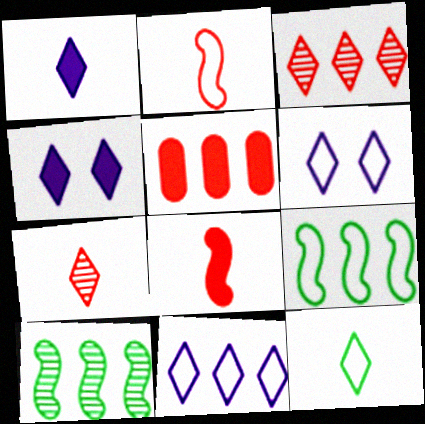[[1, 7, 12], 
[3, 4, 12], 
[5, 10, 11]]